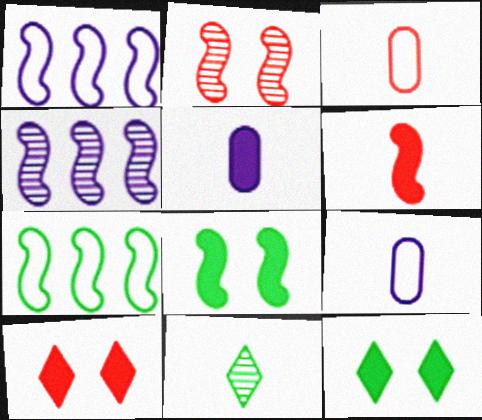[[3, 4, 12], 
[6, 9, 11]]